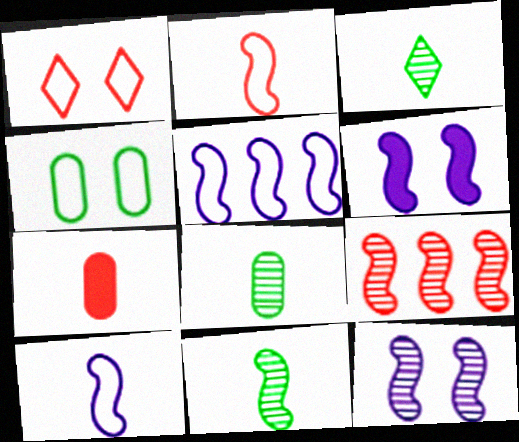[[1, 7, 9], 
[3, 7, 10], 
[3, 8, 11], 
[9, 11, 12]]